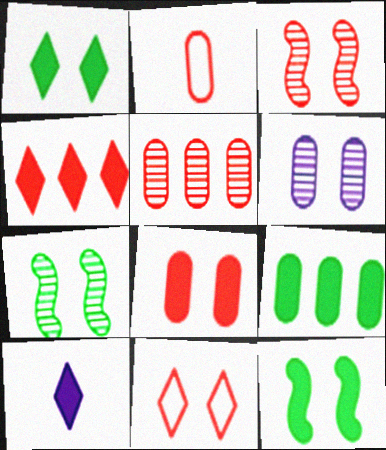[[1, 4, 10], 
[2, 3, 4], 
[2, 5, 8], 
[2, 6, 9], 
[3, 8, 11], 
[6, 11, 12]]